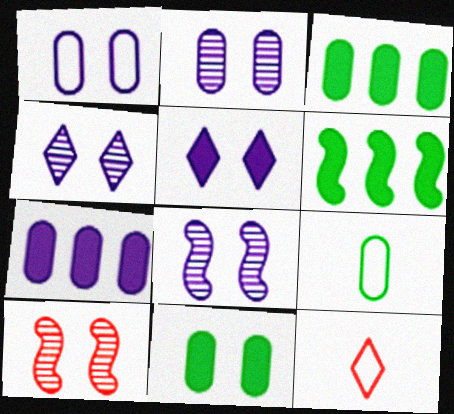[[1, 5, 8], 
[2, 4, 8], 
[2, 6, 12], 
[3, 8, 12]]